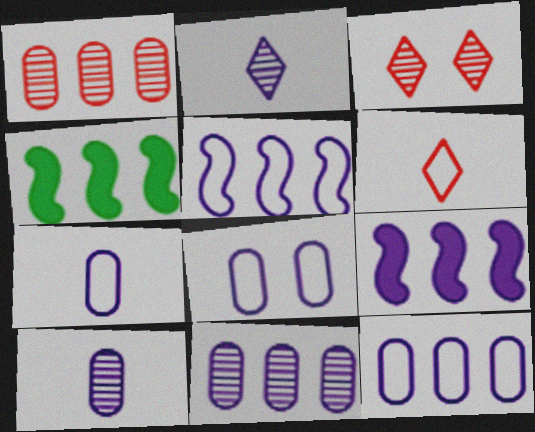[[2, 8, 9], 
[3, 4, 7], 
[7, 8, 12]]